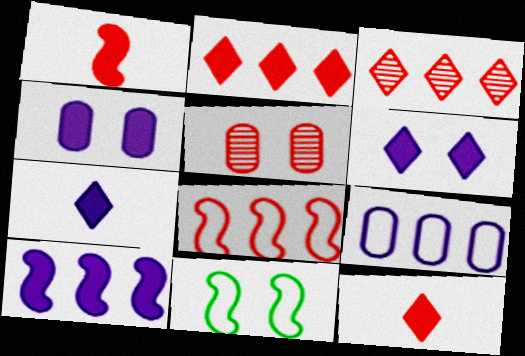[[4, 7, 10], 
[5, 6, 11], 
[5, 8, 12]]